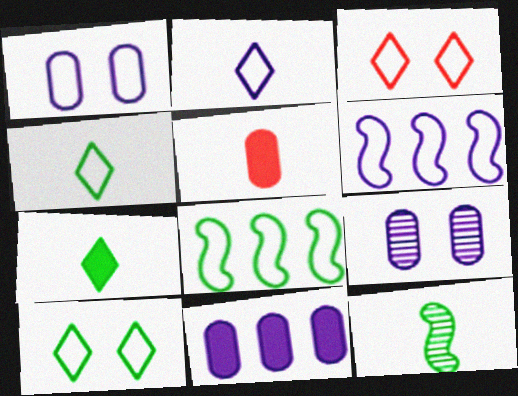[[1, 2, 6], 
[2, 5, 12], 
[3, 11, 12]]